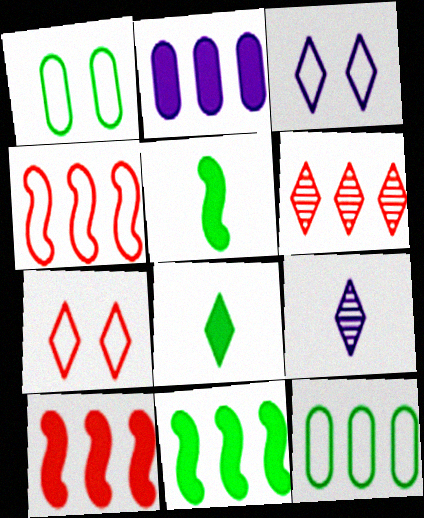[[1, 9, 10], 
[3, 6, 8]]